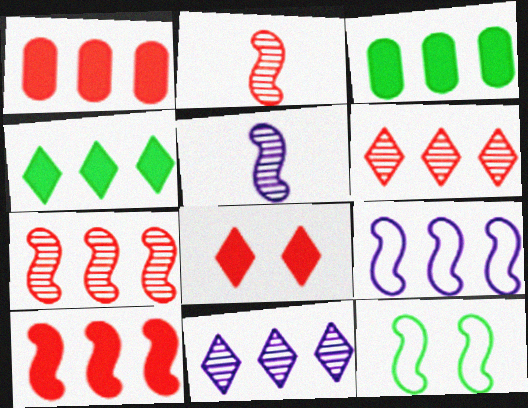[[3, 6, 9], 
[5, 10, 12]]